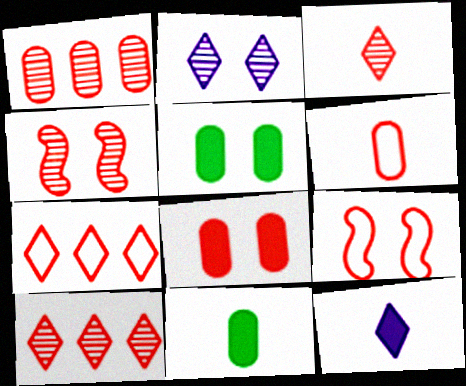[[1, 3, 4], 
[1, 6, 8], 
[2, 5, 9], 
[6, 7, 9]]